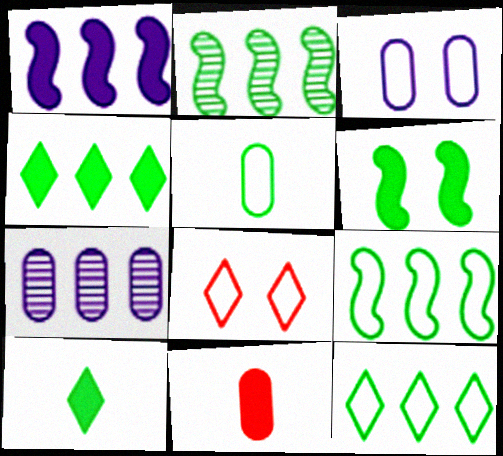[]